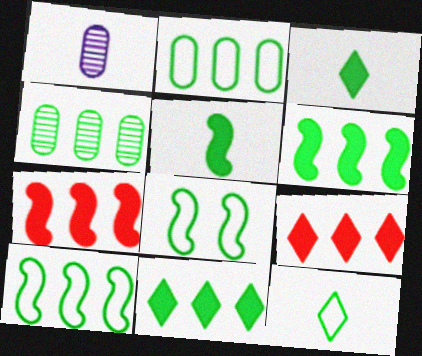[[1, 8, 9], 
[2, 8, 12], 
[3, 4, 8], 
[4, 10, 11]]